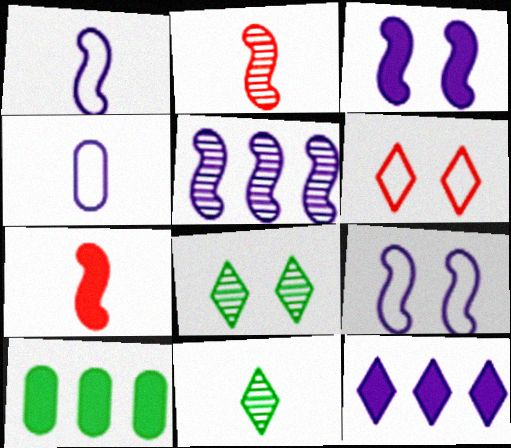[[1, 3, 5], 
[4, 7, 11], 
[6, 11, 12]]